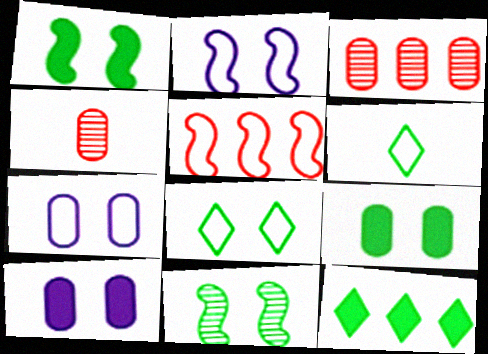[[2, 4, 12], 
[5, 6, 7], 
[8, 9, 11]]